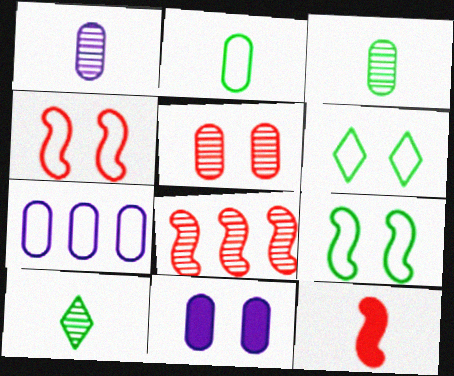[[1, 7, 11], 
[4, 8, 12]]